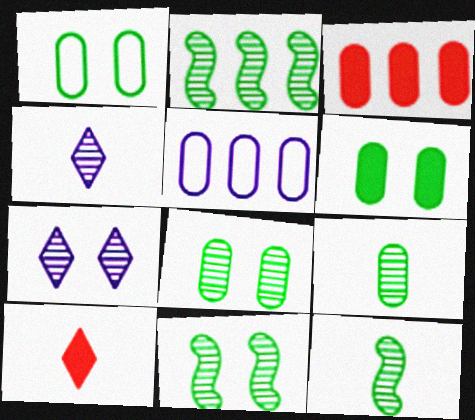[[1, 6, 8], 
[2, 11, 12], 
[5, 10, 11]]